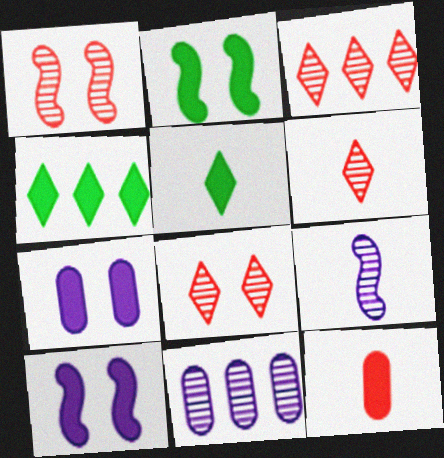[[3, 6, 8], 
[4, 10, 12]]